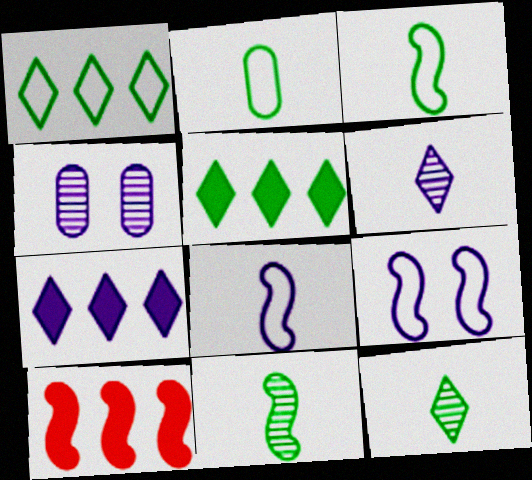[[4, 7, 8], 
[9, 10, 11]]